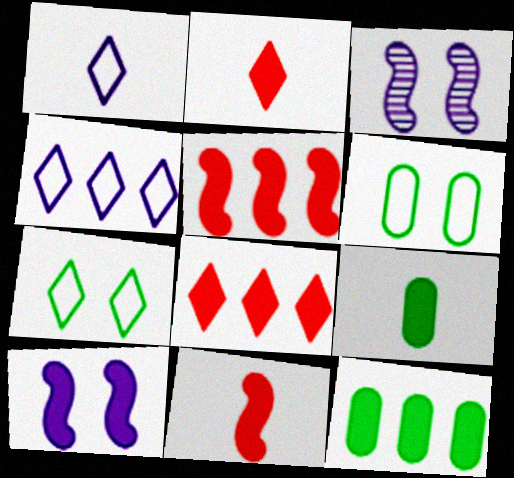[[2, 10, 12], 
[8, 9, 10]]